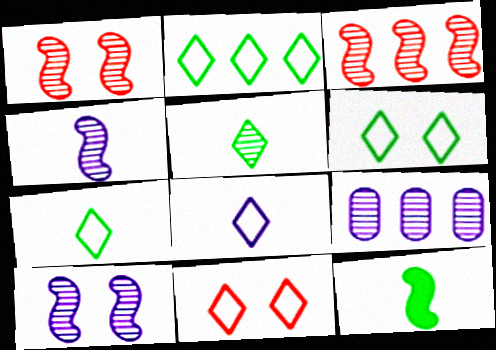[[1, 5, 9], 
[2, 6, 7], 
[2, 8, 11], 
[9, 11, 12]]